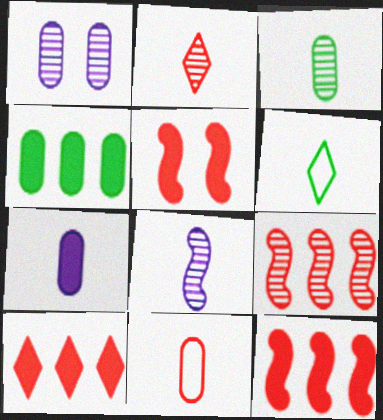[[1, 4, 11], 
[1, 6, 12], 
[2, 3, 8], 
[3, 7, 11]]